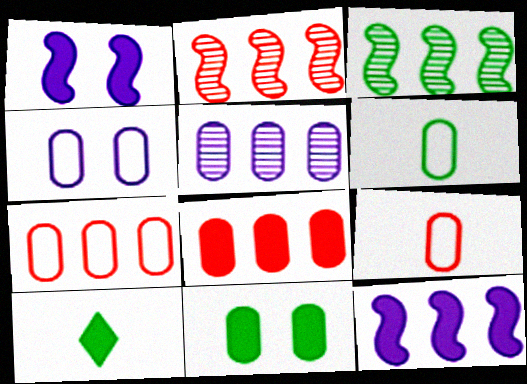[[1, 8, 10], 
[2, 4, 10], 
[4, 6, 7], 
[5, 9, 11]]